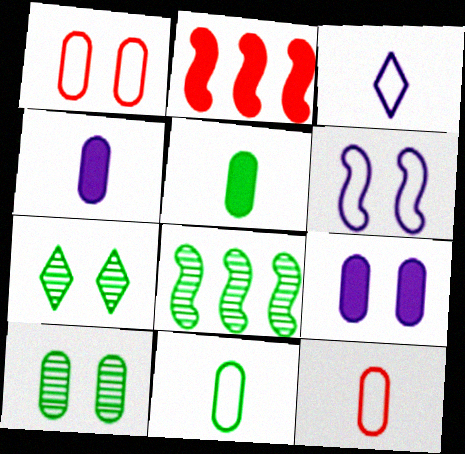[[1, 9, 10], 
[2, 3, 10]]